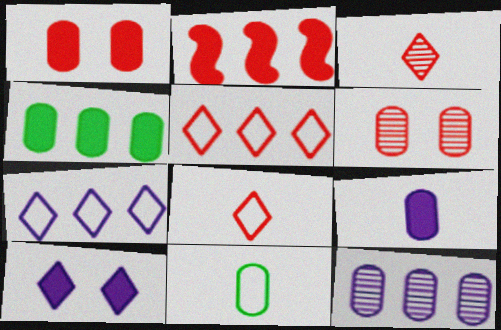[[1, 4, 9], 
[1, 11, 12], 
[2, 6, 8]]